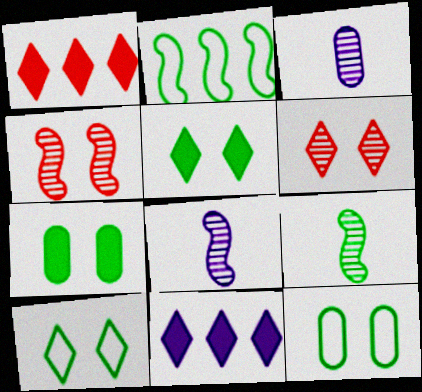[[1, 8, 12]]